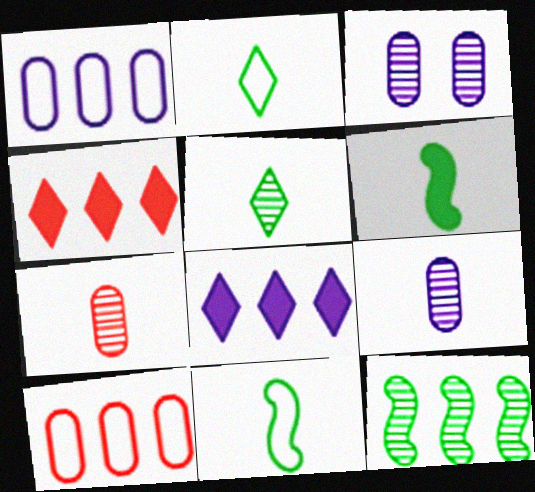[[1, 4, 12], 
[3, 4, 11], 
[8, 10, 12]]